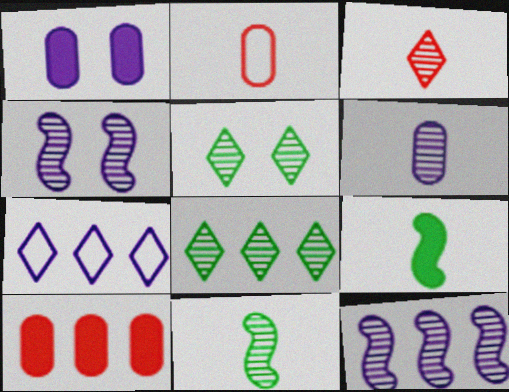[[3, 6, 11]]